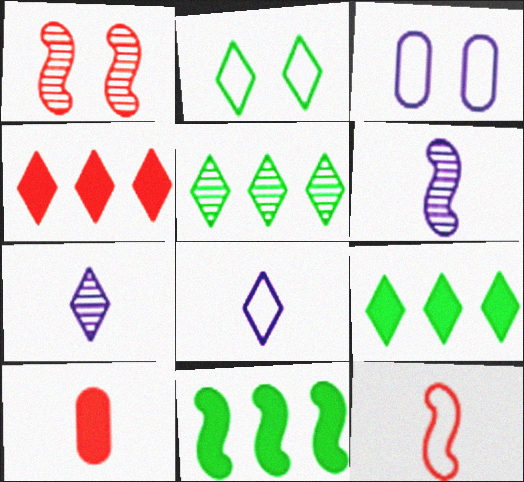[[2, 4, 7]]